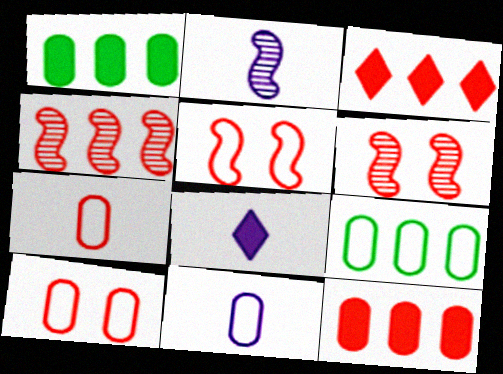[[2, 8, 11], 
[3, 6, 7], 
[6, 8, 9], 
[9, 10, 11]]